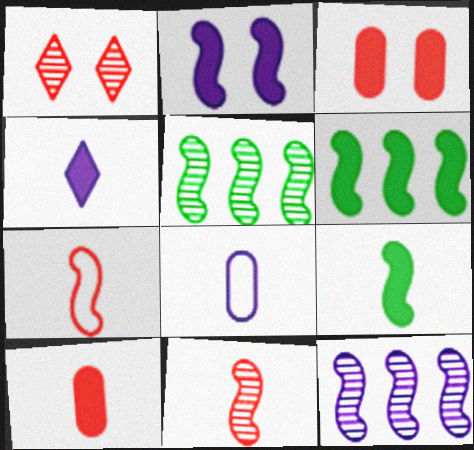[[1, 6, 8], 
[2, 5, 7], 
[3, 4, 6], 
[4, 9, 10]]